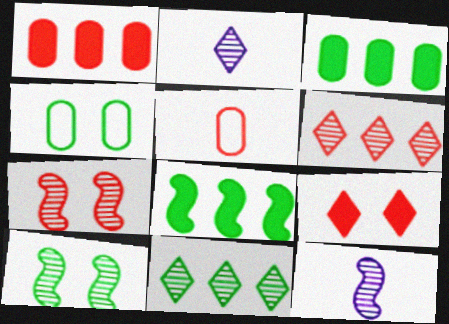[]